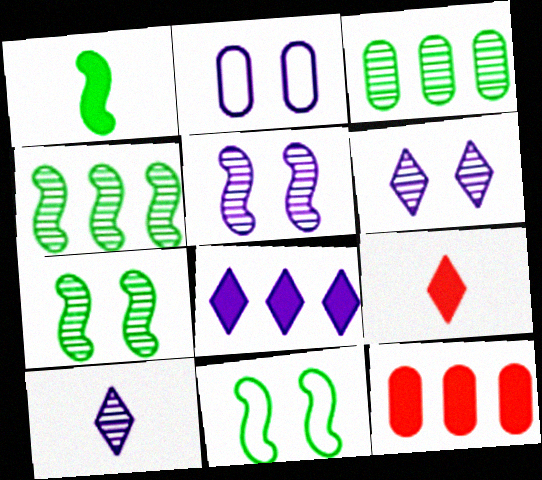[[1, 4, 11], 
[2, 4, 9], 
[10, 11, 12]]